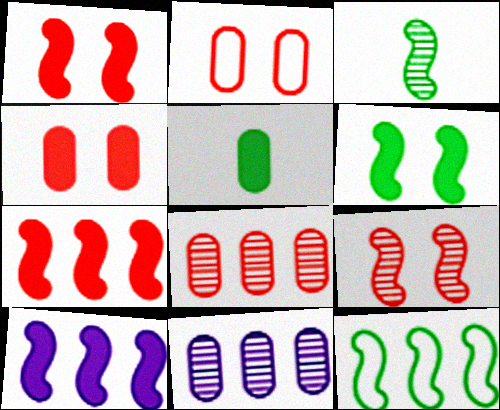[[2, 5, 11], 
[3, 6, 12]]